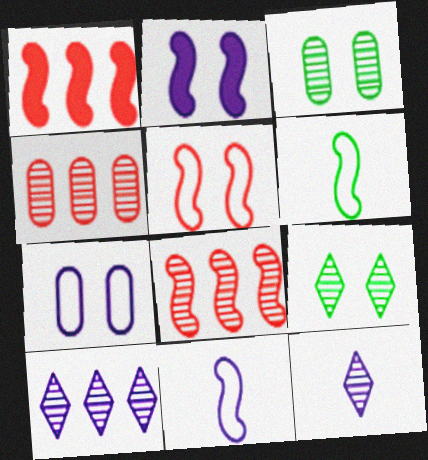[[2, 6, 8], 
[3, 8, 12]]